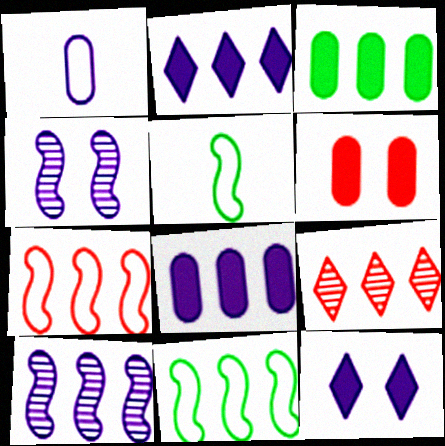[[1, 2, 4], 
[1, 10, 12], 
[8, 9, 11]]